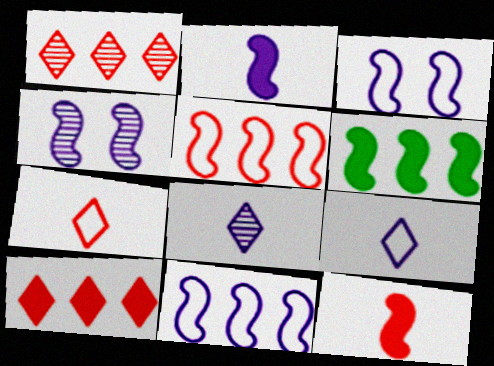[[2, 4, 11]]